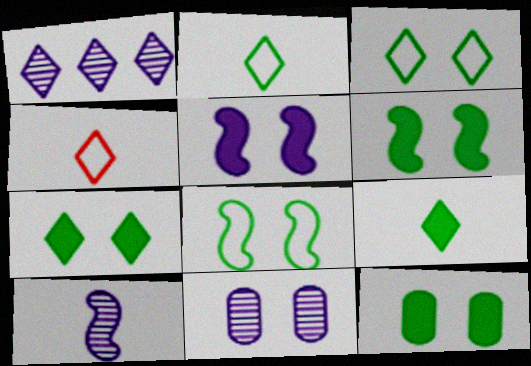[[1, 4, 7], 
[1, 10, 11], 
[6, 7, 12]]